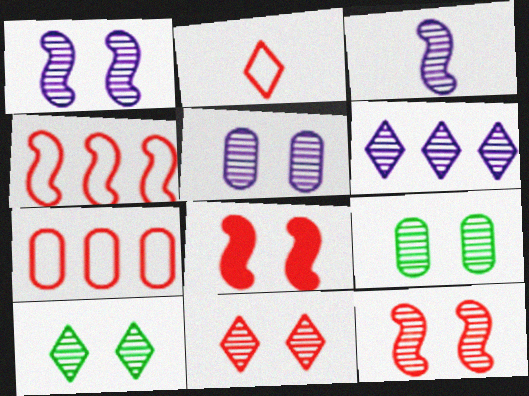[[1, 9, 11], 
[3, 5, 6], 
[5, 10, 12]]